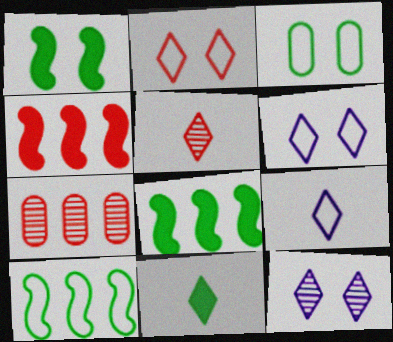[[1, 7, 9], 
[5, 9, 11]]